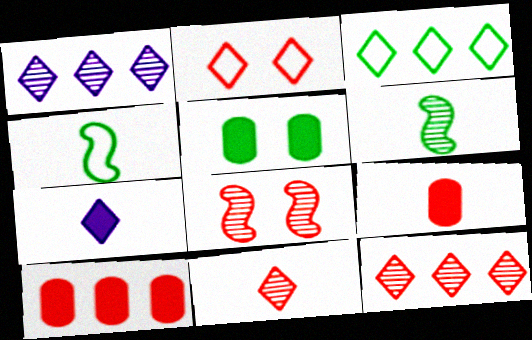[[3, 5, 6]]